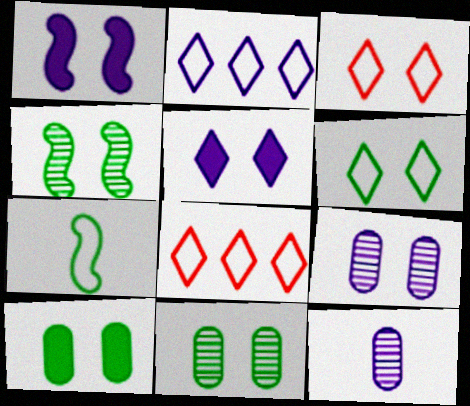[[1, 2, 12], 
[1, 3, 11], 
[4, 6, 10]]